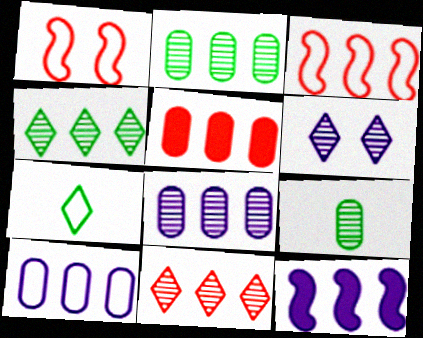[[1, 7, 10], 
[2, 5, 10], 
[3, 5, 11]]